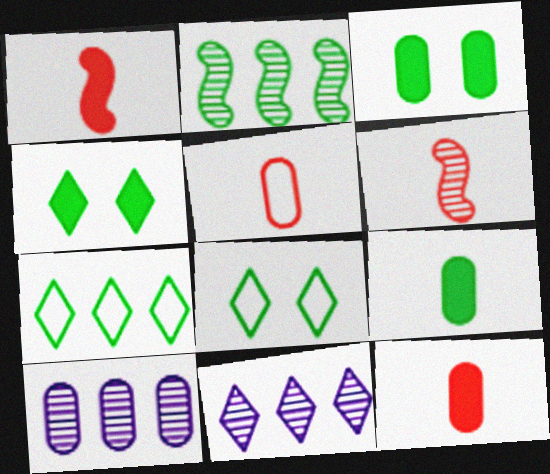[[1, 8, 10], 
[2, 8, 9], 
[3, 5, 10]]